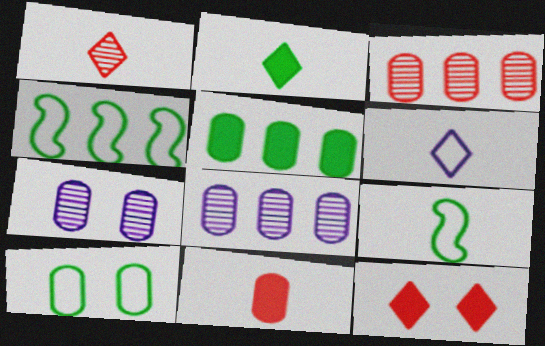[[1, 2, 6], 
[8, 9, 12], 
[8, 10, 11]]